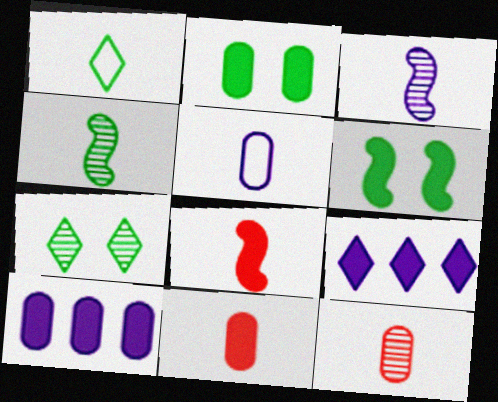[[1, 3, 11], 
[2, 8, 9], 
[2, 10, 11], 
[6, 9, 11]]